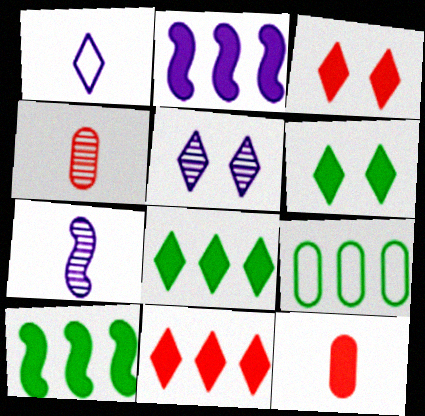[[2, 6, 12], 
[3, 7, 9]]